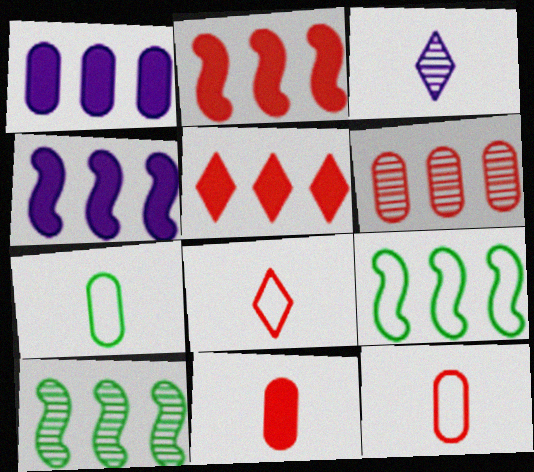[]